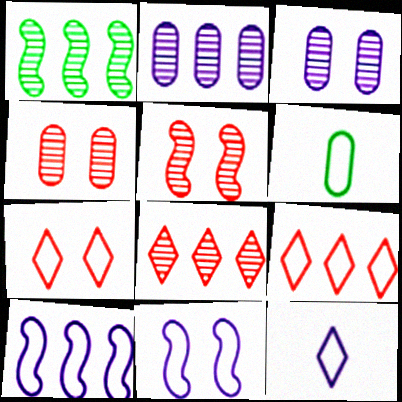[[1, 2, 8], 
[6, 7, 10], 
[6, 9, 11]]